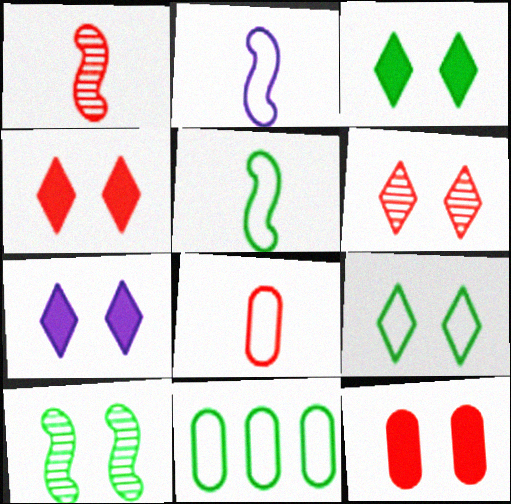[[1, 7, 11], 
[3, 4, 7], 
[5, 9, 11], 
[6, 7, 9]]